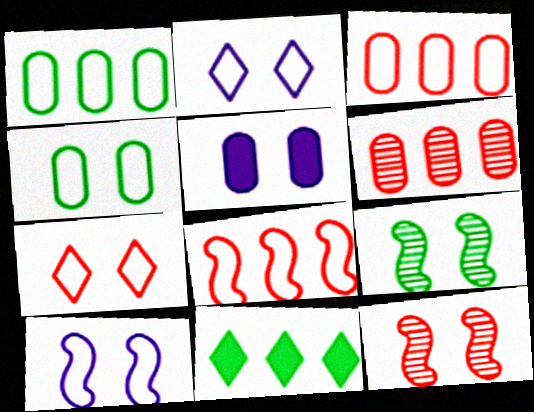[[4, 7, 10], 
[5, 7, 9]]